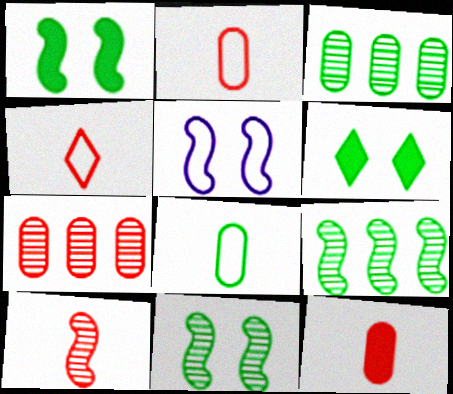[[4, 10, 12], 
[6, 8, 9]]